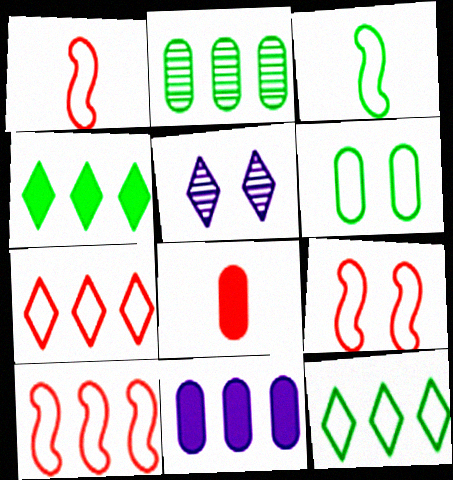[[1, 9, 10], 
[3, 6, 12]]